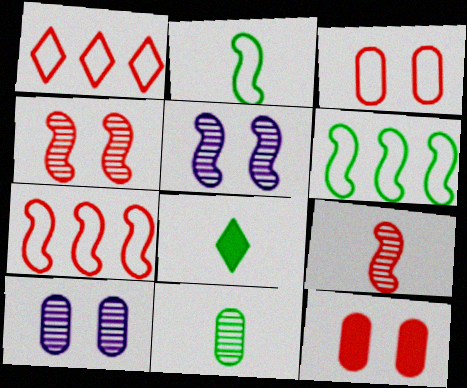[[1, 9, 12], 
[2, 8, 11], 
[7, 8, 10]]